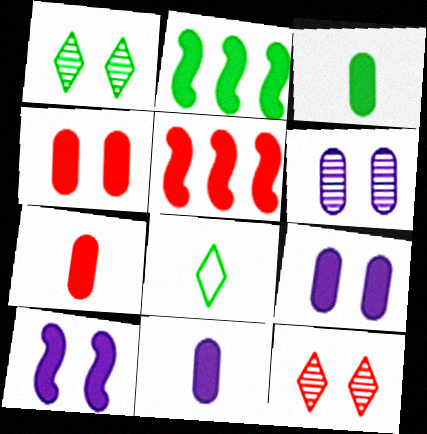[[3, 7, 11], 
[5, 6, 8]]